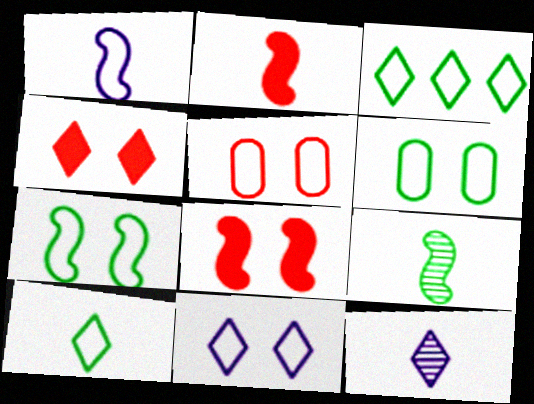[[1, 2, 9], 
[1, 3, 5], 
[3, 4, 12], 
[5, 7, 11]]